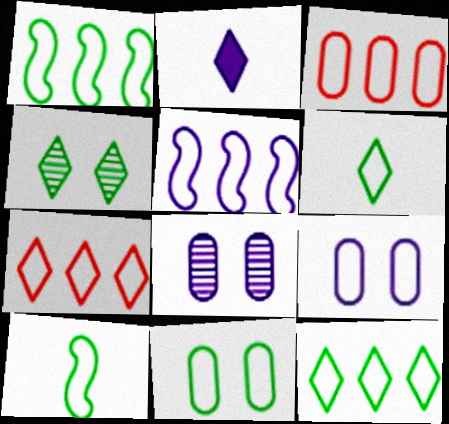[[1, 6, 11], 
[2, 4, 7], 
[2, 5, 8], 
[3, 5, 12], 
[7, 9, 10], 
[10, 11, 12]]